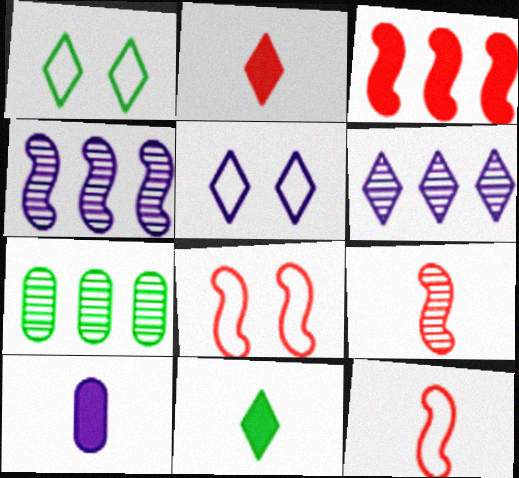[[1, 2, 6], 
[3, 8, 9], 
[4, 5, 10]]